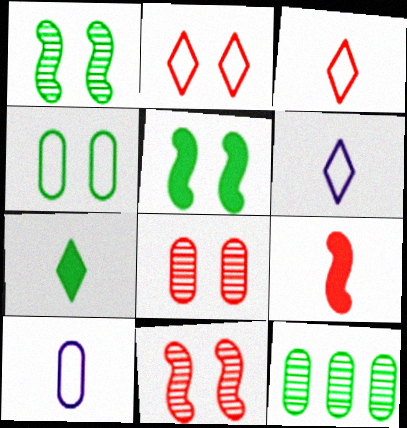[]